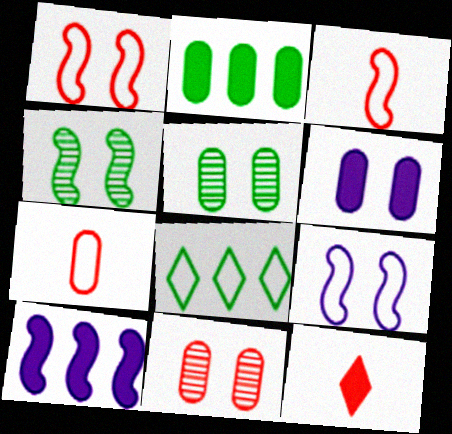[[3, 4, 10], 
[7, 8, 9]]